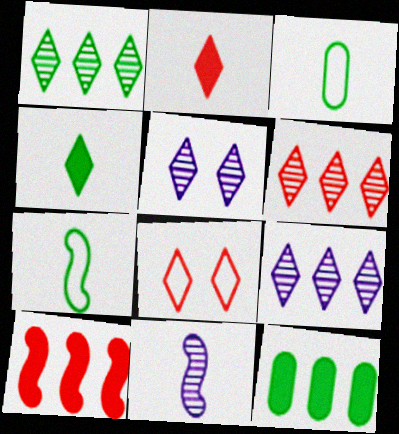[[1, 6, 9], 
[2, 3, 11], 
[2, 6, 8], 
[3, 5, 10], 
[4, 8, 9], 
[8, 11, 12]]